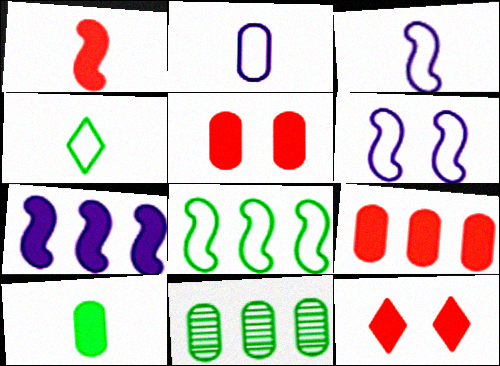[[1, 9, 12], 
[2, 5, 11], 
[3, 11, 12], 
[7, 10, 12]]